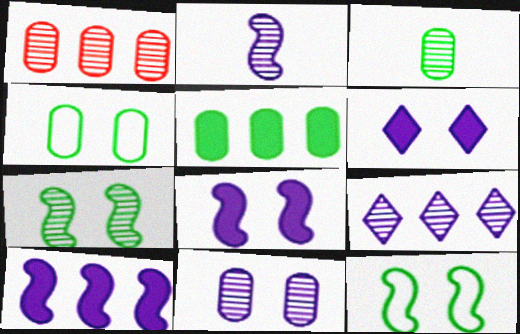[[1, 3, 11], 
[2, 9, 11], 
[3, 4, 5]]